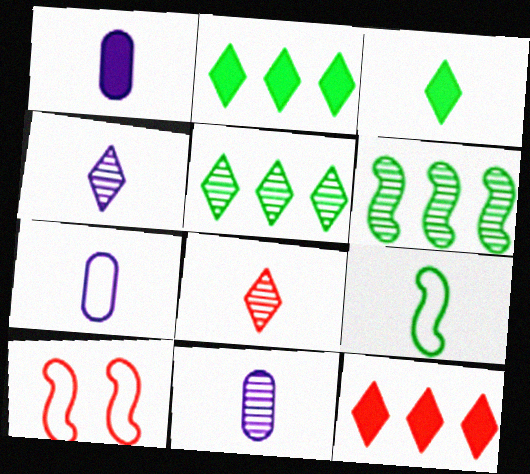[[1, 5, 10], 
[1, 7, 11], 
[1, 8, 9], 
[2, 10, 11]]